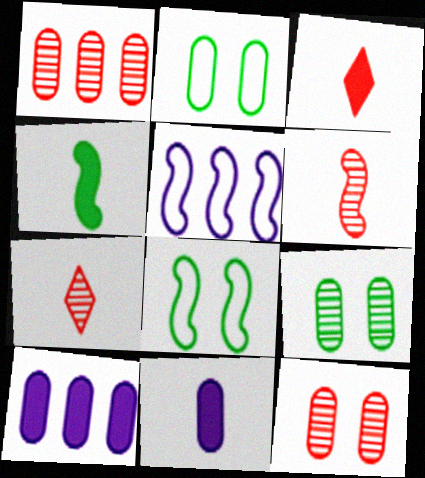[[1, 2, 11], 
[3, 4, 11], 
[3, 5, 9], 
[7, 8, 10]]